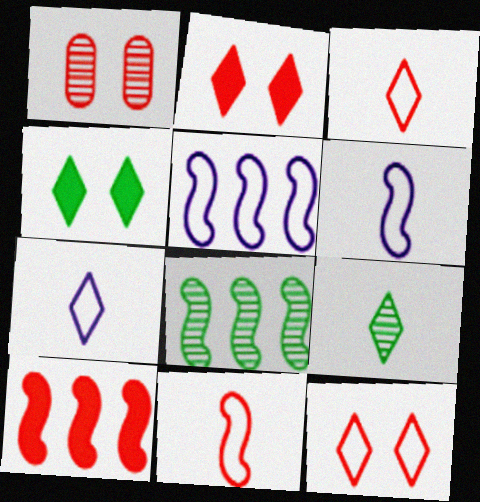[[1, 3, 10], 
[5, 8, 10]]